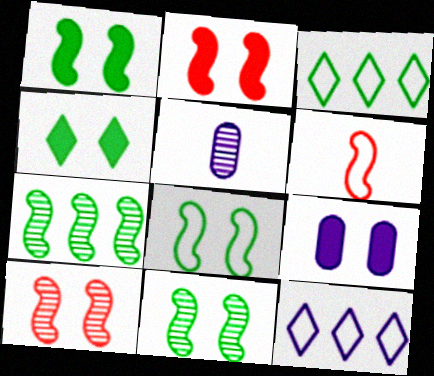[[1, 8, 11], 
[2, 3, 5], 
[2, 4, 9]]